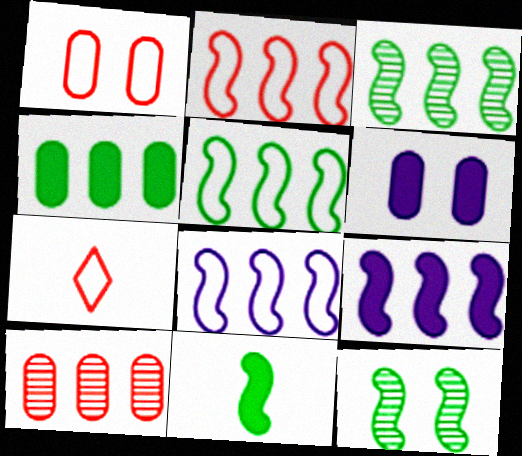[[1, 2, 7], 
[2, 3, 9], 
[2, 5, 8], 
[3, 6, 7], 
[5, 11, 12]]